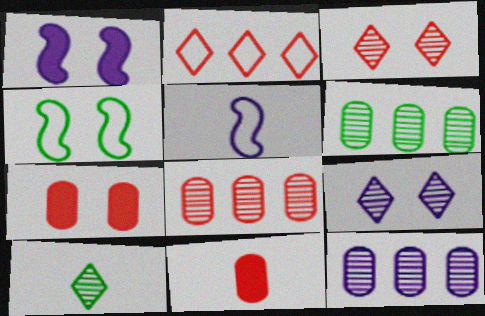[[4, 7, 9], 
[5, 10, 11], 
[6, 8, 12]]